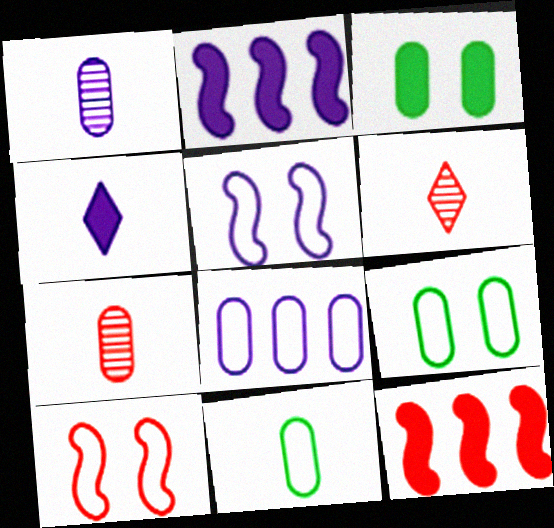[[2, 6, 9], 
[3, 4, 12], 
[3, 7, 8]]